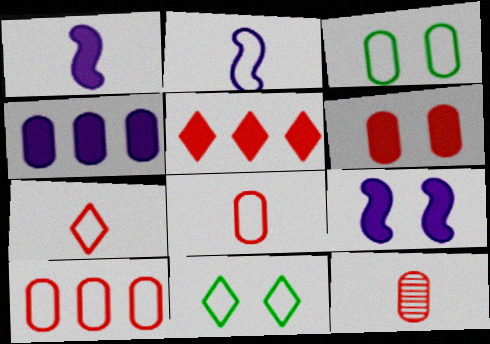[[2, 10, 11], 
[3, 4, 12], 
[6, 10, 12]]